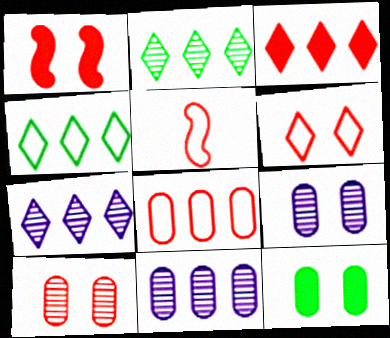[[1, 6, 10], 
[3, 4, 7], 
[3, 5, 10], 
[5, 6, 8], 
[5, 7, 12]]